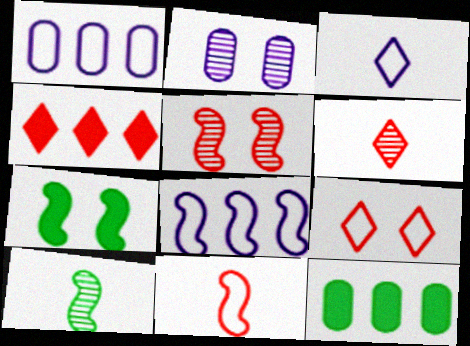[[1, 6, 7], 
[2, 7, 9], 
[3, 5, 12], 
[4, 6, 9]]